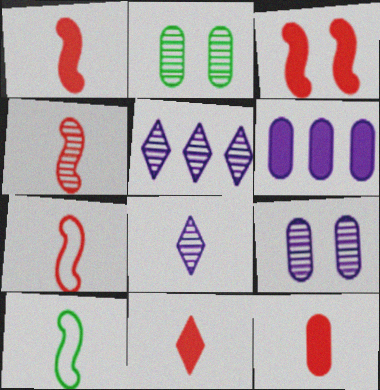[[1, 4, 7], 
[1, 11, 12], 
[2, 4, 5], 
[8, 10, 12]]